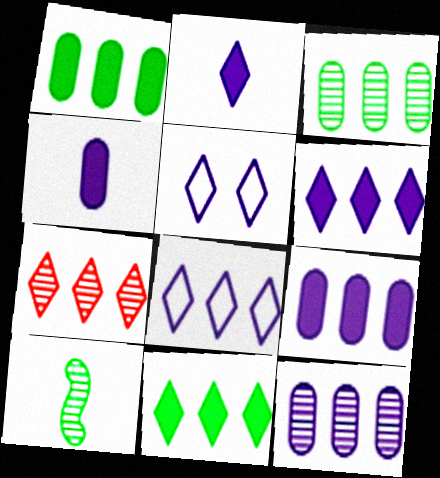[[7, 8, 11]]